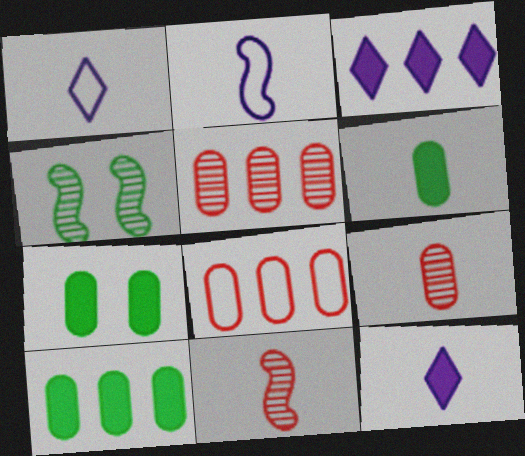[[1, 6, 11], 
[4, 8, 12], 
[6, 7, 10]]